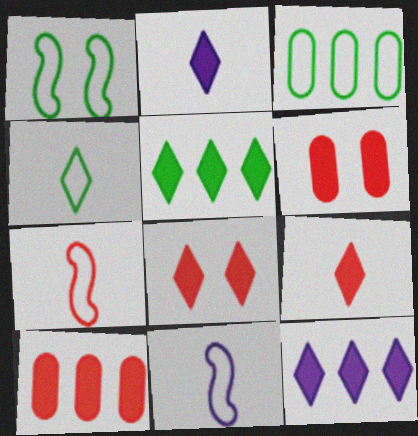[[1, 3, 4], 
[2, 5, 8]]